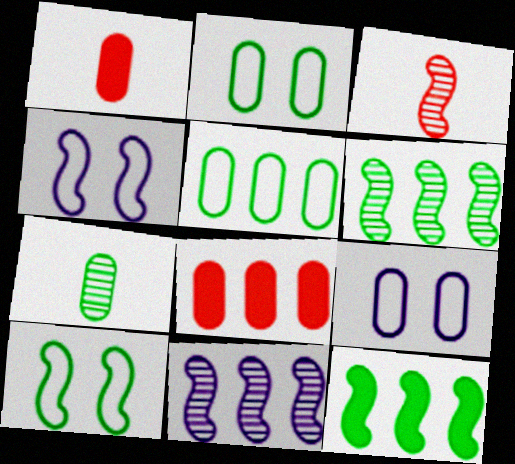[[3, 4, 12], 
[7, 8, 9]]